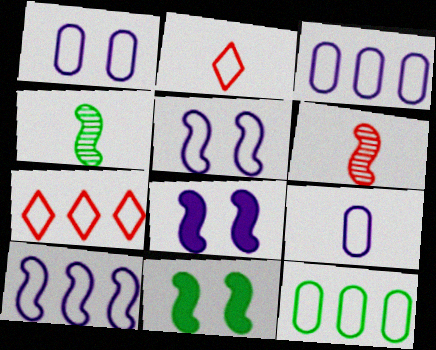[[1, 3, 9], 
[2, 5, 12], 
[6, 10, 11], 
[7, 10, 12]]